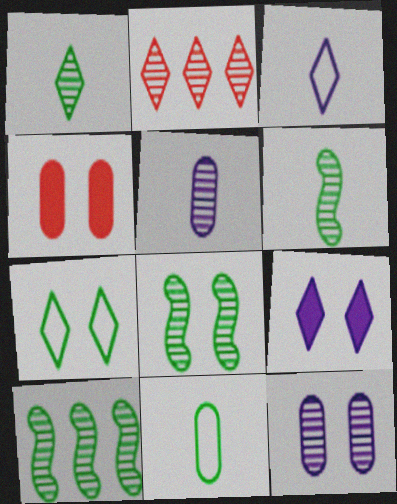[[2, 5, 8], 
[2, 6, 12], 
[3, 4, 10], 
[6, 8, 10]]